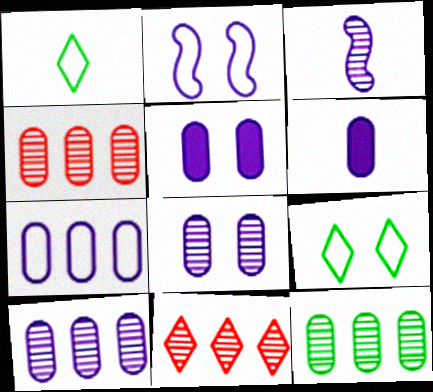[[4, 10, 12], 
[6, 7, 8]]